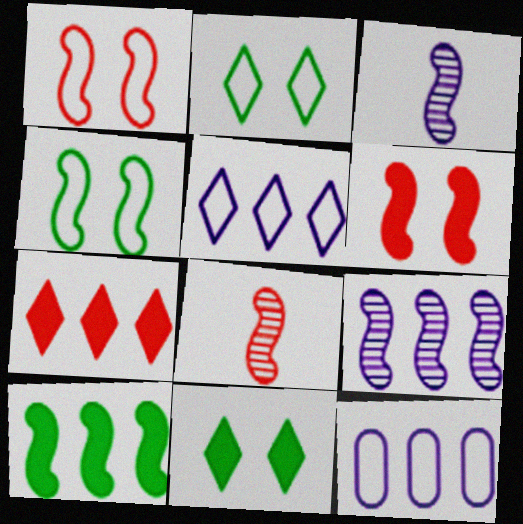[[1, 3, 10], 
[8, 11, 12]]